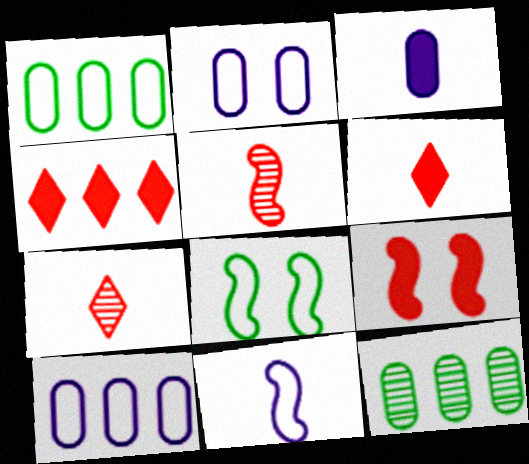[]